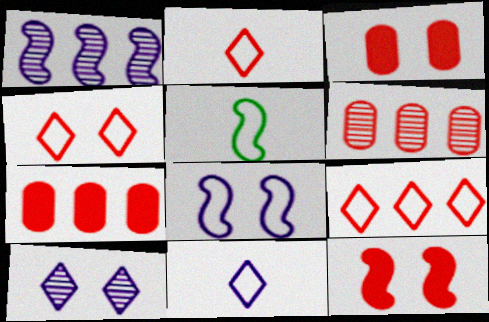[[1, 5, 12], 
[2, 4, 9], 
[2, 6, 12], 
[5, 7, 10]]